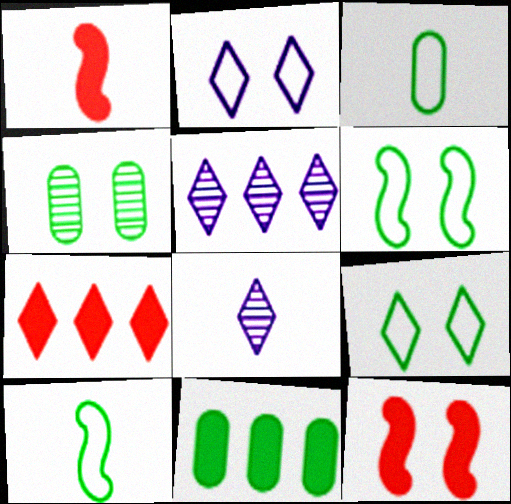[[1, 3, 8], 
[2, 4, 12], 
[3, 4, 11], 
[3, 5, 12], 
[7, 8, 9]]